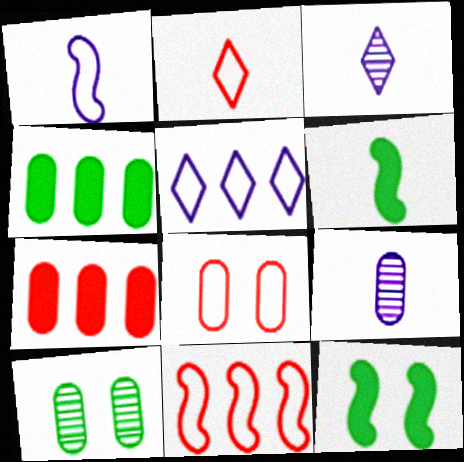[[2, 6, 9], 
[2, 8, 11], 
[4, 8, 9]]